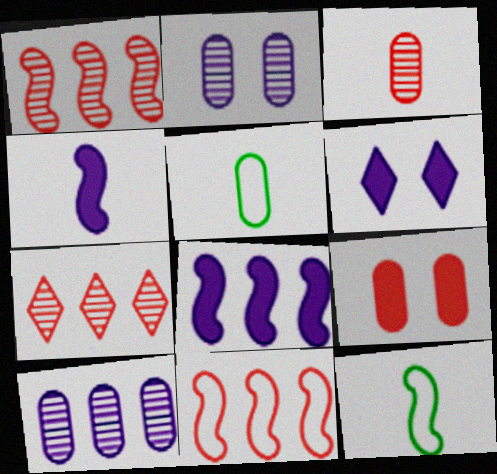[[1, 5, 6], 
[5, 9, 10]]